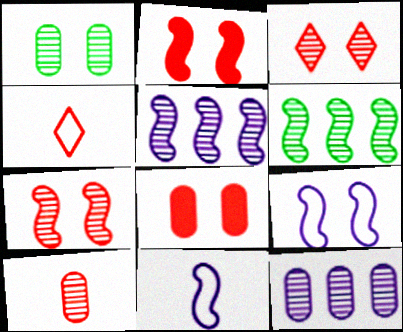[[1, 10, 12], 
[2, 6, 11]]